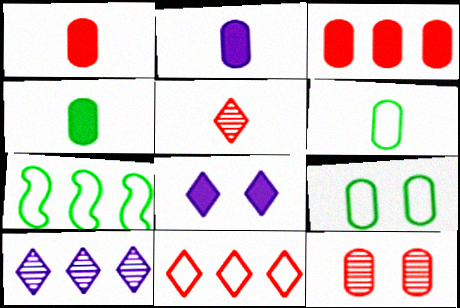[[1, 2, 4], 
[3, 7, 10]]